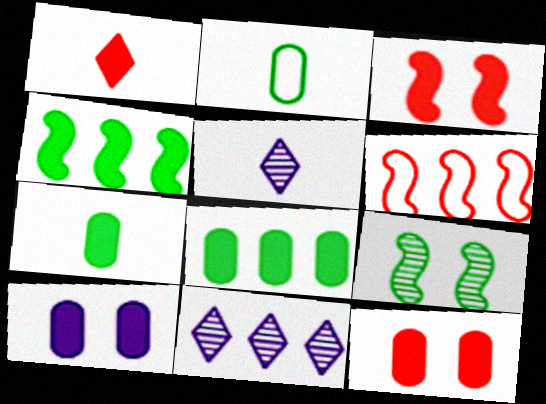[[1, 4, 10], 
[2, 3, 11], 
[6, 8, 11]]